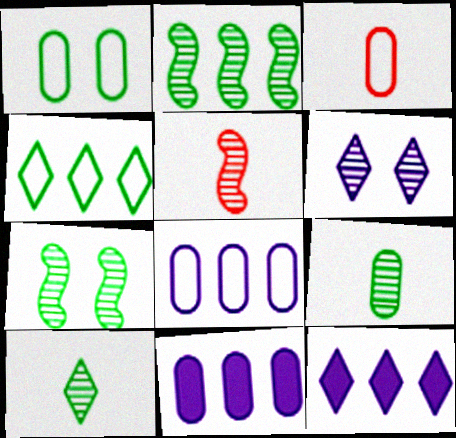[[1, 3, 8], 
[1, 5, 12], 
[3, 7, 12]]